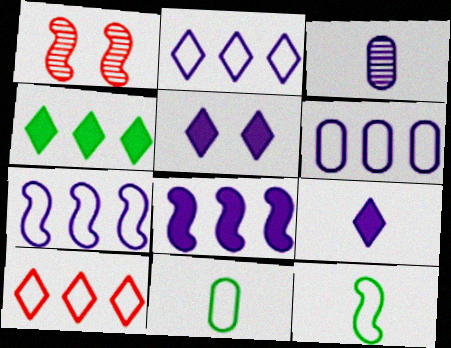[[1, 8, 12], 
[2, 6, 7], 
[3, 5, 7]]